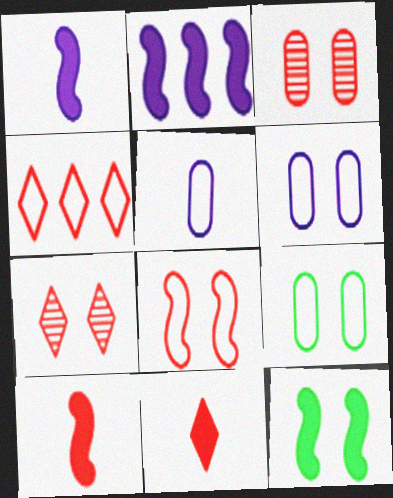[[2, 10, 12], 
[3, 4, 10], 
[4, 7, 11], 
[6, 7, 12]]